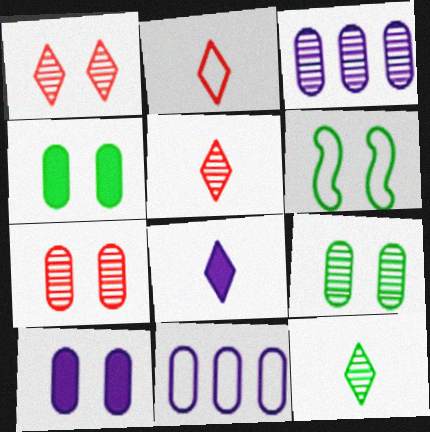[[1, 6, 10], 
[2, 6, 11], 
[2, 8, 12]]